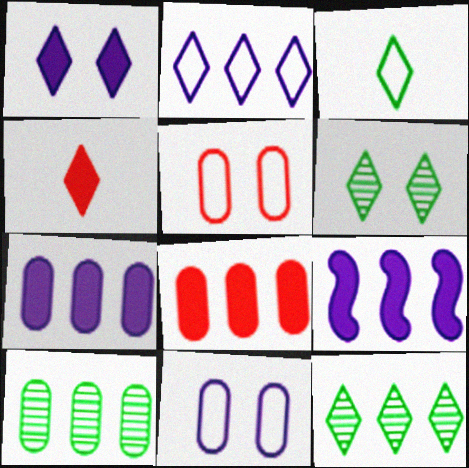[[2, 4, 6]]